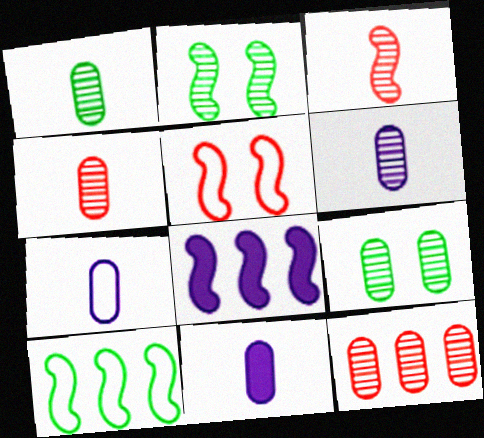[[1, 4, 6], 
[6, 7, 11], 
[6, 9, 12]]